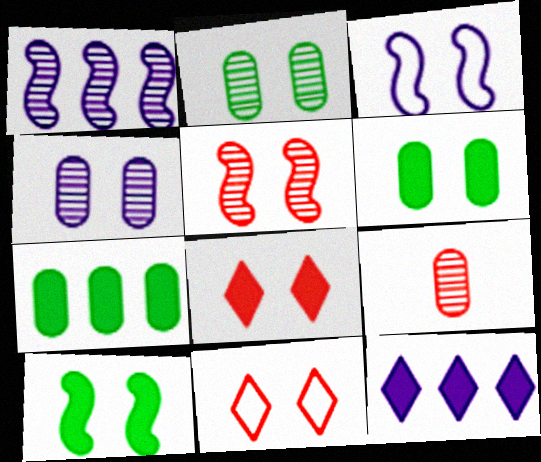[[2, 3, 8], 
[3, 5, 10], 
[4, 10, 11]]